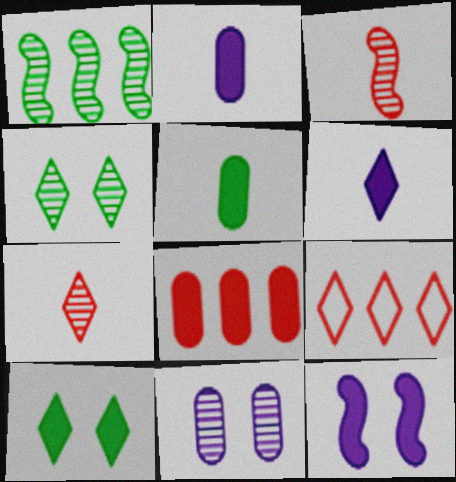[[1, 7, 11], 
[4, 6, 9]]